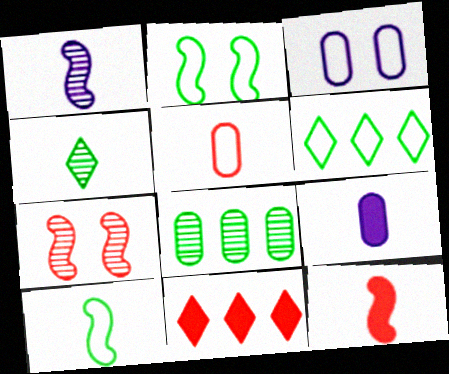[[1, 10, 12], 
[5, 7, 11], 
[6, 7, 9]]